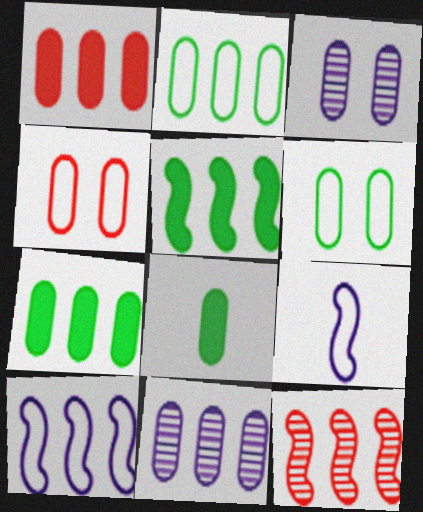[[1, 2, 11], 
[4, 8, 11], 
[5, 10, 12]]